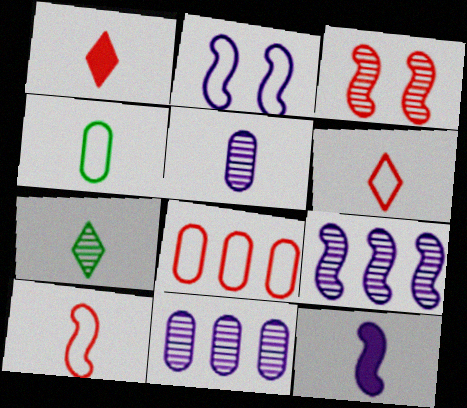[[1, 3, 8], 
[2, 9, 12], 
[3, 7, 11]]